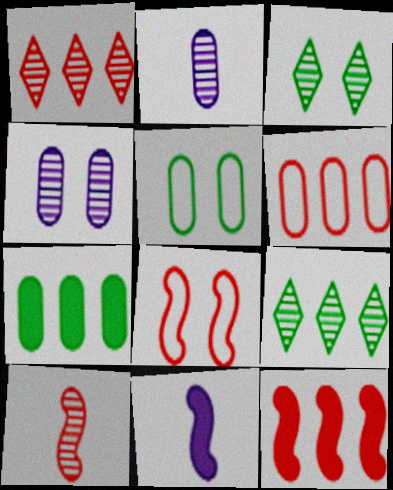[[1, 5, 11], 
[1, 6, 12], 
[3, 6, 11], 
[4, 9, 10], 
[8, 10, 12]]